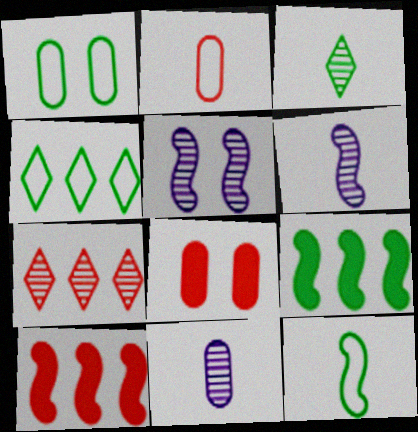[[1, 3, 9], 
[1, 4, 12], 
[4, 6, 8], 
[5, 10, 12]]